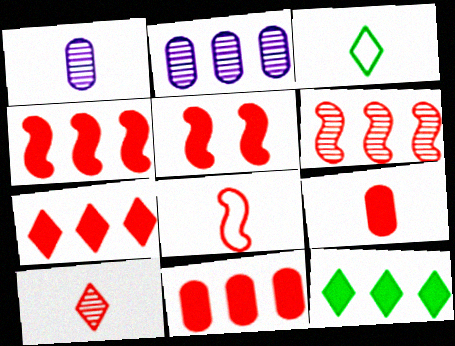[[2, 3, 5], 
[4, 7, 11], 
[5, 6, 8], 
[5, 7, 9], 
[8, 9, 10]]